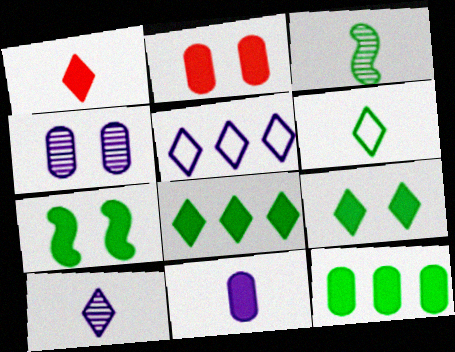[[1, 6, 10], 
[2, 3, 5], 
[2, 11, 12]]